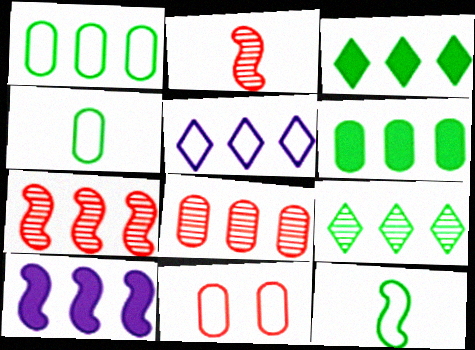[[5, 6, 7], 
[5, 11, 12]]